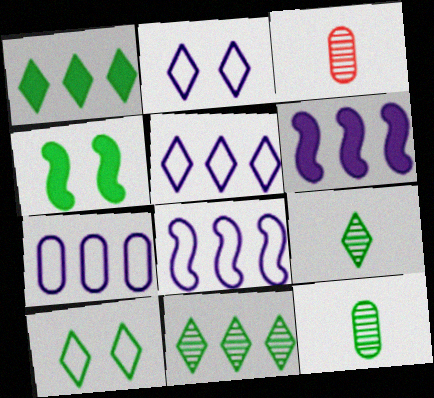[[1, 9, 10], 
[3, 4, 5], 
[3, 6, 10], 
[5, 7, 8]]